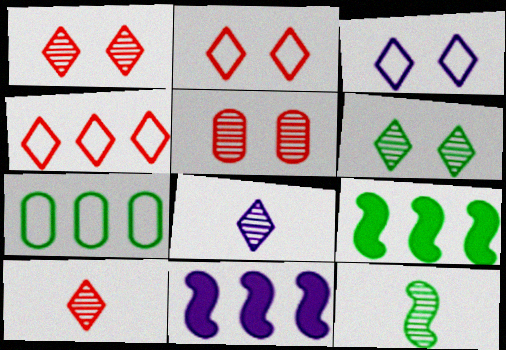[]